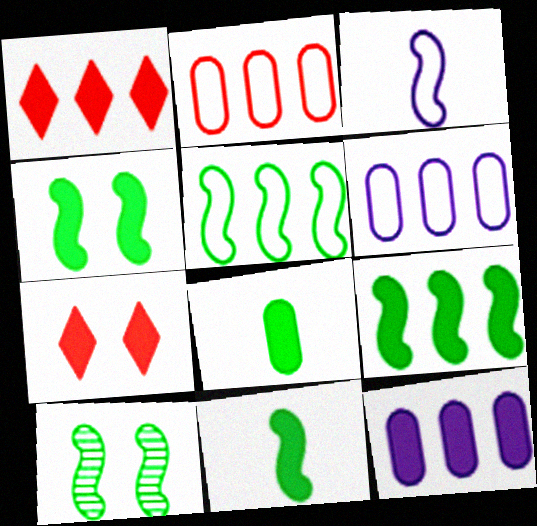[[1, 9, 12], 
[4, 9, 11], 
[5, 10, 11], 
[7, 11, 12]]